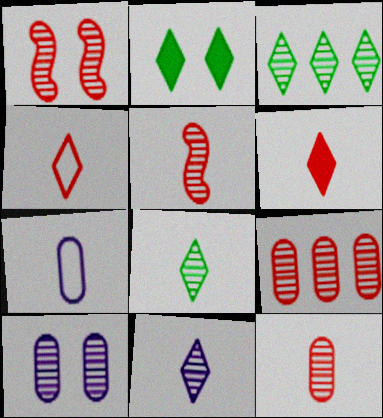[[3, 5, 10]]